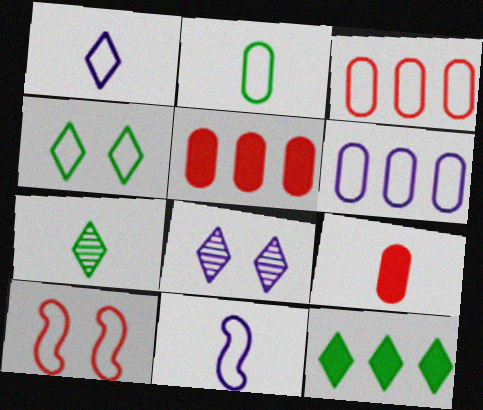[[3, 4, 11], 
[4, 7, 12], 
[7, 9, 11]]